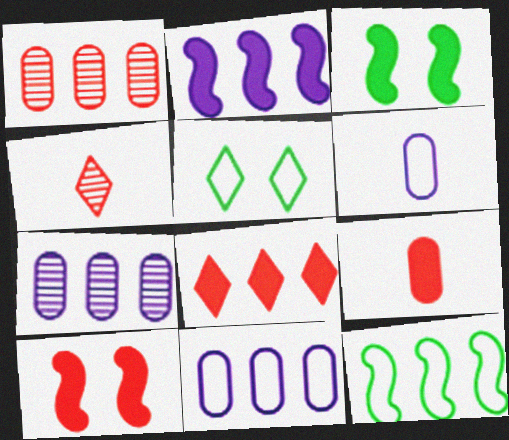[[3, 4, 11], 
[7, 8, 12], 
[8, 9, 10]]